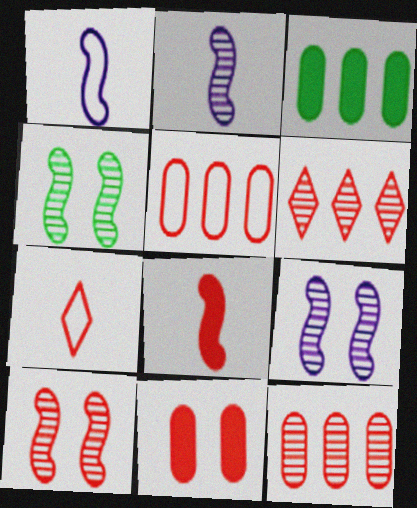[[3, 7, 9], 
[4, 9, 10]]